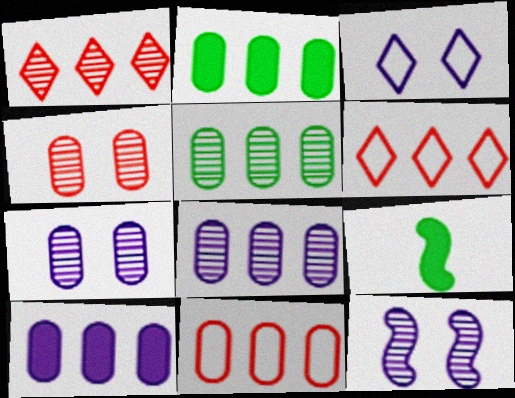[[2, 8, 11], 
[5, 10, 11], 
[6, 7, 9]]